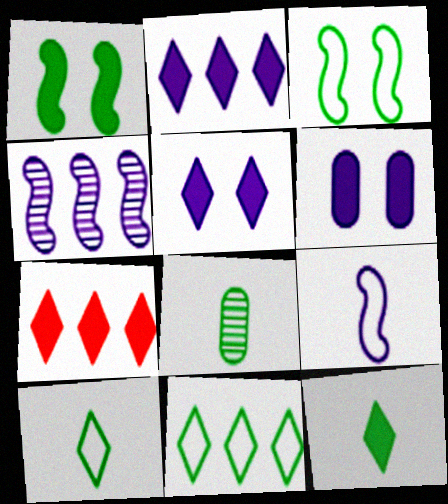[[1, 8, 11], 
[5, 7, 12]]